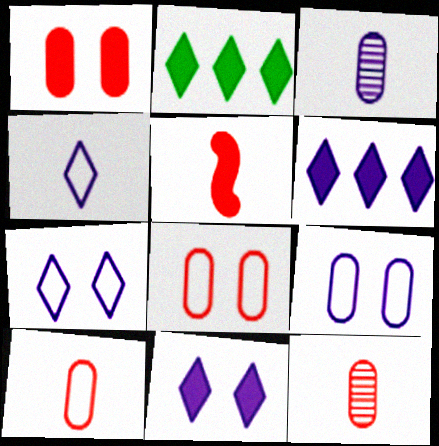[]